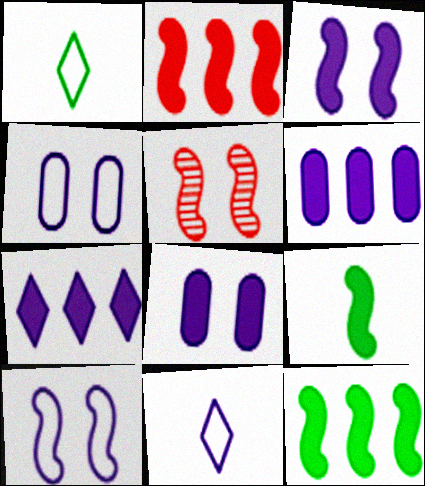[[1, 5, 6], 
[2, 3, 9]]